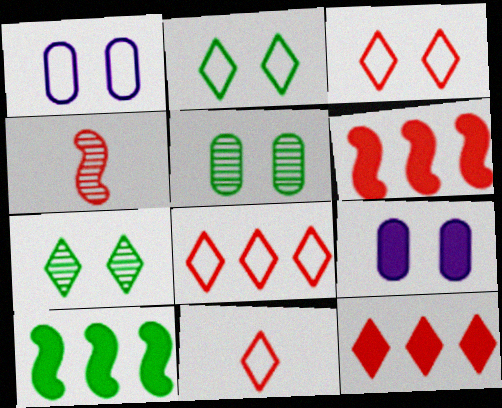[[3, 8, 11]]